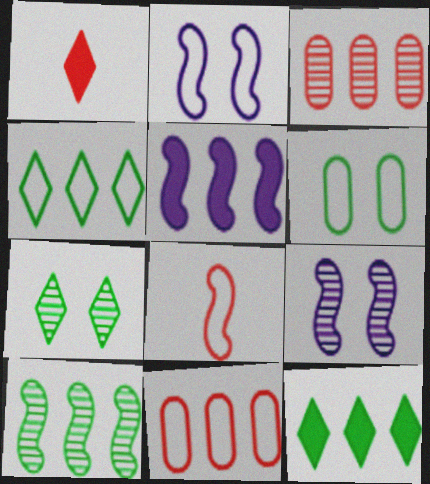[[3, 4, 5]]